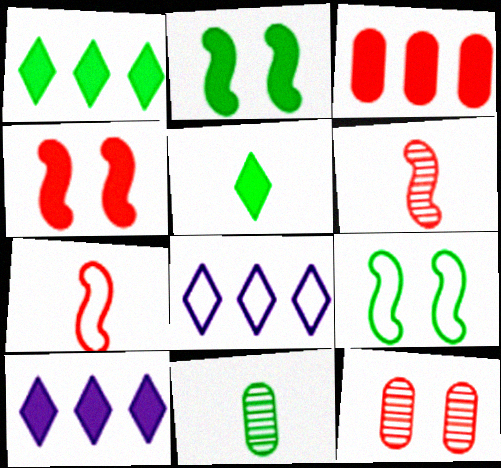[[1, 9, 11], 
[4, 8, 11]]